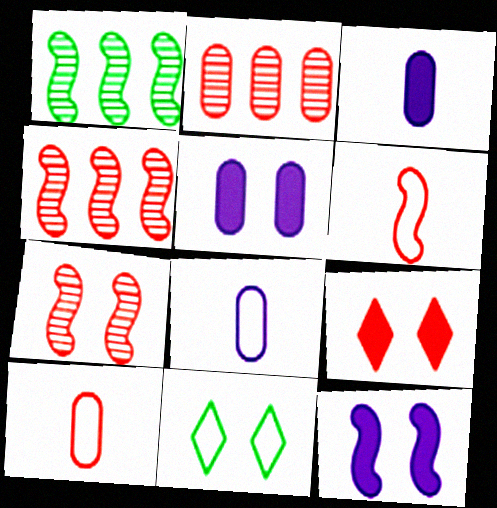[[1, 6, 12], 
[1, 8, 9], 
[2, 6, 9], 
[3, 4, 11], 
[4, 9, 10], 
[5, 7, 11]]